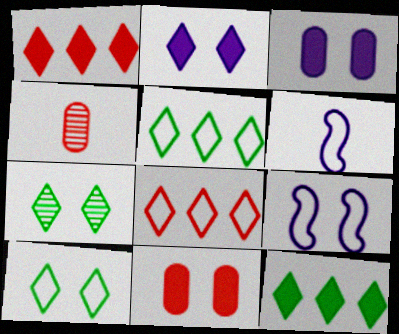[[4, 9, 12], 
[7, 9, 11]]